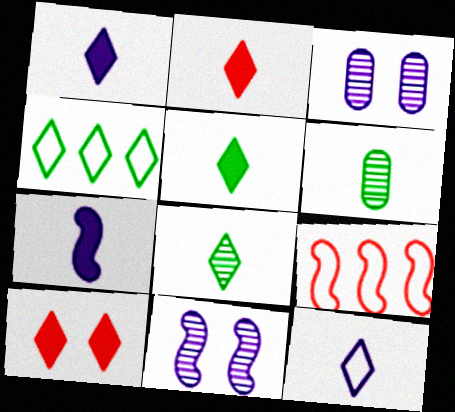[[1, 2, 5], 
[2, 8, 12], 
[3, 5, 9]]